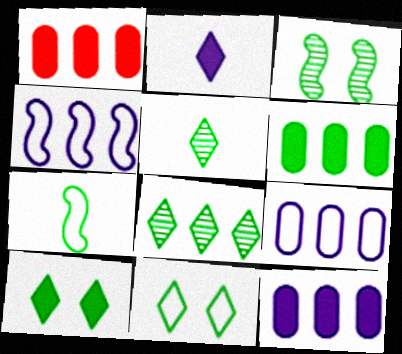[[1, 4, 8], 
[1, 6, 12]]